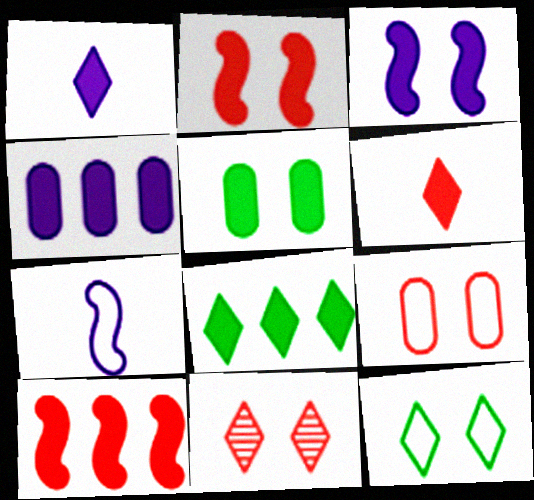[[1, 3, 4], 
[1, 5, 10], 
[2, 9, 11], 
[4, 8, 10]]